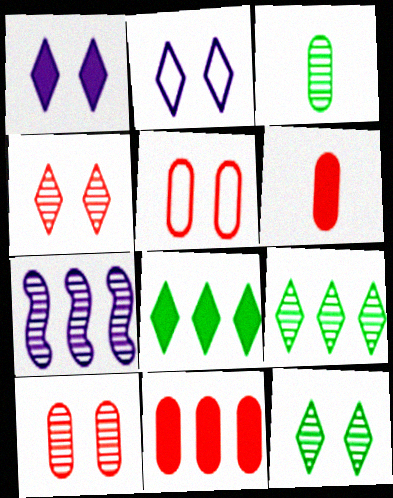[[3, 4, 7]]